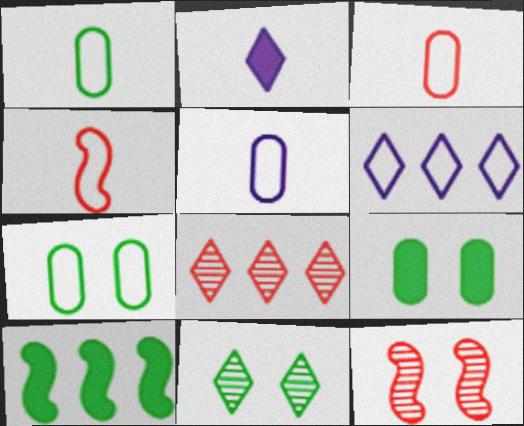[[1, 3, 5], 
[1, 10, 11], 
[4, 6, 7]]